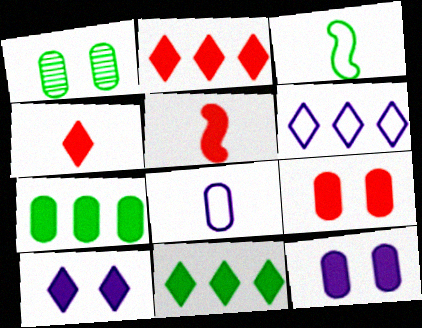[[1, 3, 11], 
[1, 5, 6], 
[2, 5, 9], 
[4, 10, 11], 
[5, 7, 10], 
[5, 11, 12]]